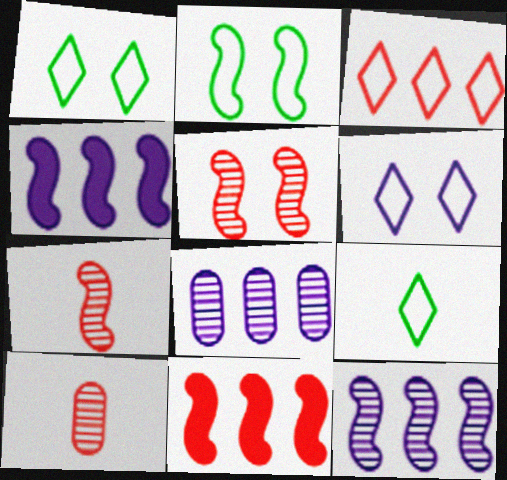[[1, 4, 10], 
[2, 4, 7], 
[3, 6, 9]]